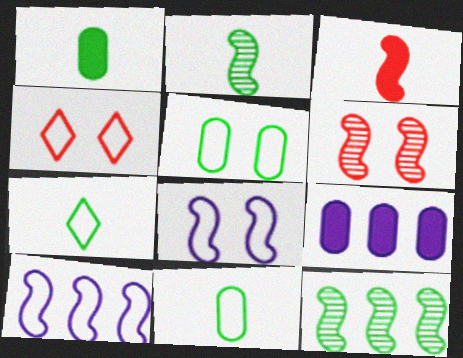[[1, 2, 7], 
[2, 4, 9], 
[3, 8, 12], 
[4, 5, 8], 
[4, 10, 11], 
[6, 7, 9]]